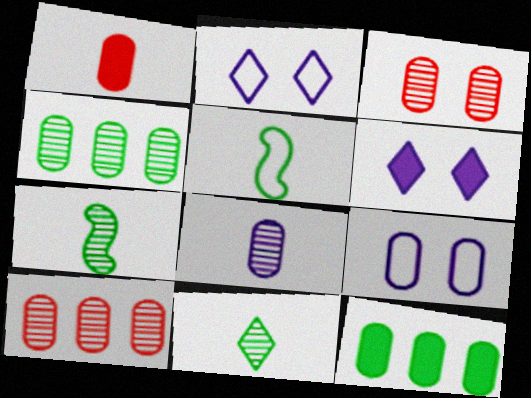[[1, 4, 9], 
[3, 4, 8], 
[5, 6, 10]]